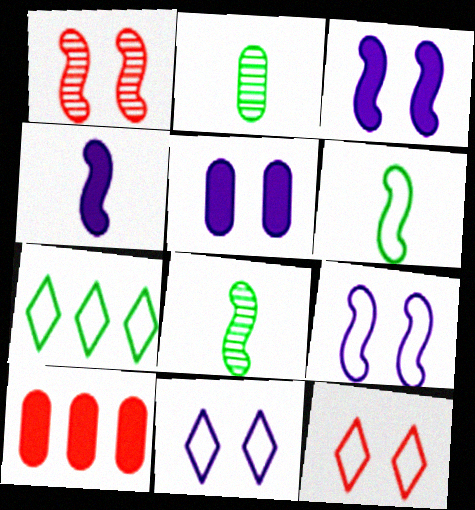[[8, 10, 11]]